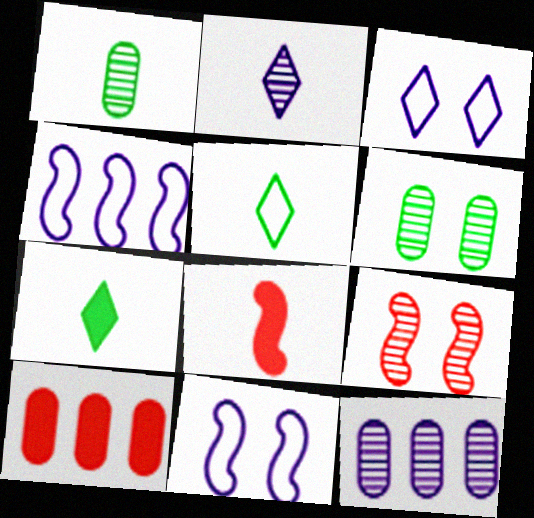[]